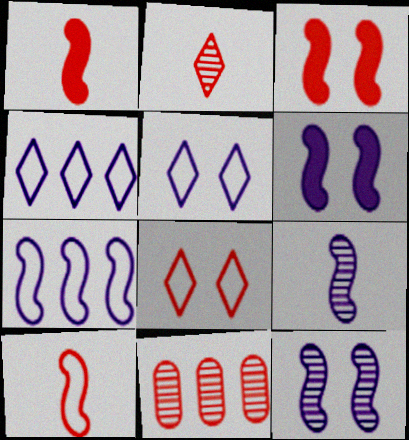[[1, 8, 11], 
[6, 7, 9]]